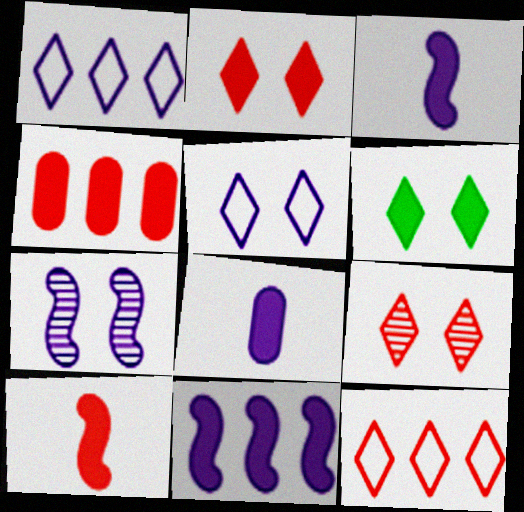[[1, 7, 8], 
[2, 4, 10], 
[3, 4, 6], 
[5, 6, 9]]